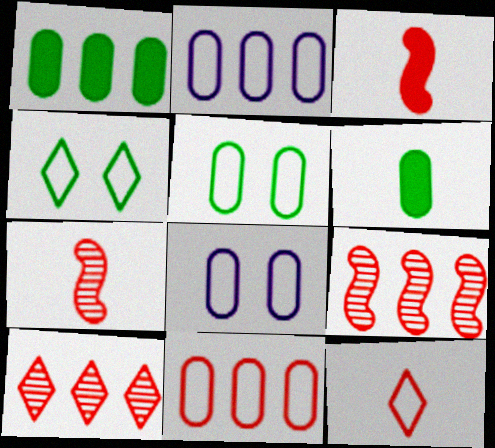[]